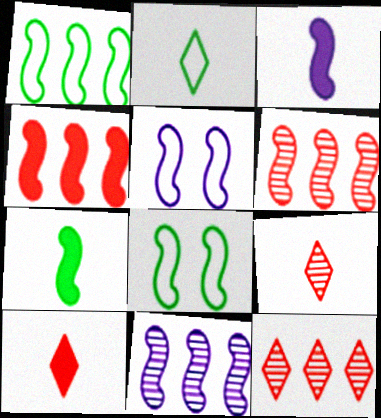[[1, 4, 11], 
[3, 5, 11], 
[3, 6, 8], 
[5, 6, 7]]